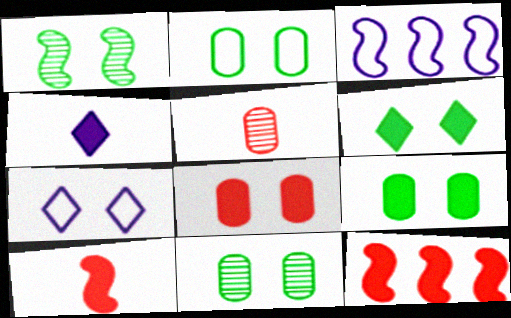[[1, 2, 6], 
[1, 3, 10], 
[1, 7, 8], 
[2, 9, 11], 
[3, 5, 6], 
[4, 9, 12]]